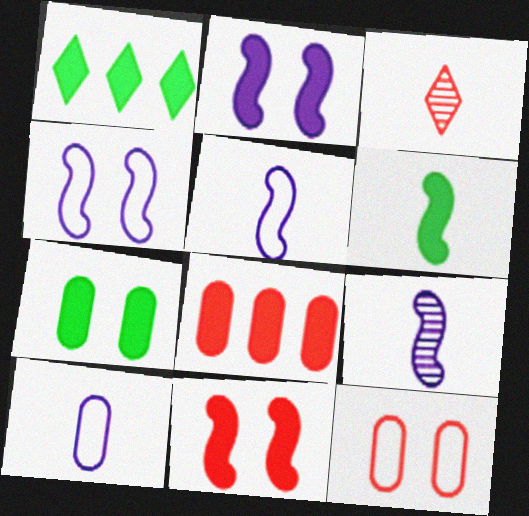[[1, 6, 7], 
[1, 9, 12], 
[3, 6, 10]]